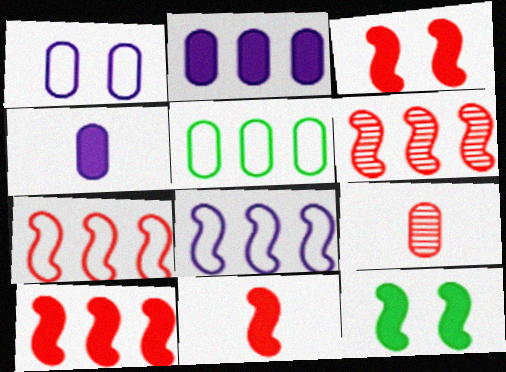[[3, 10, 11], 
[6, 7, 10]]